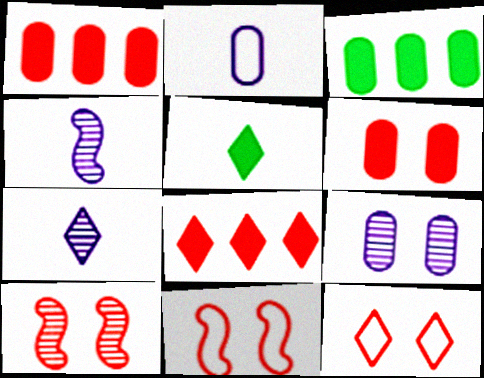[[3, 4, 12], 
[3, 7, 11], 
[6, 10, 12]]